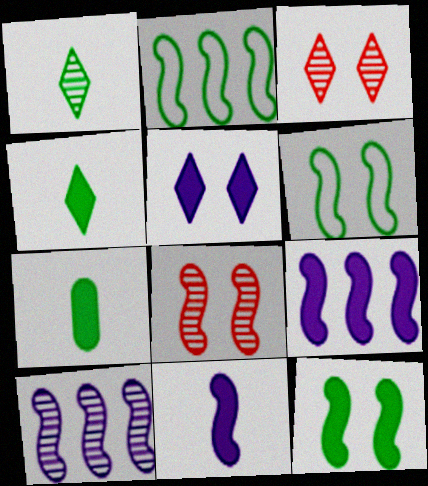[[2, 8, 11]]